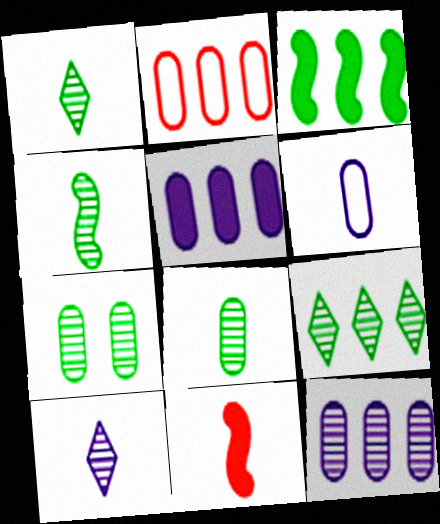[[1, 4, 8], 
[1, 6, 11], 
[4, 7, 9]]